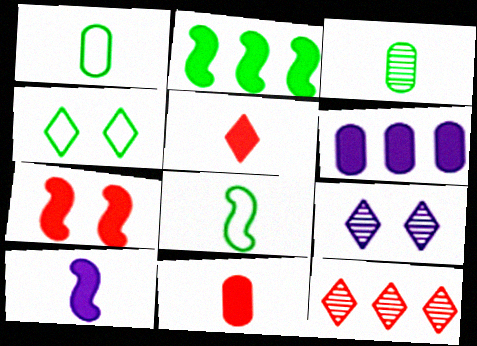[[2, 3, 4], 
[2, 7, 10]]